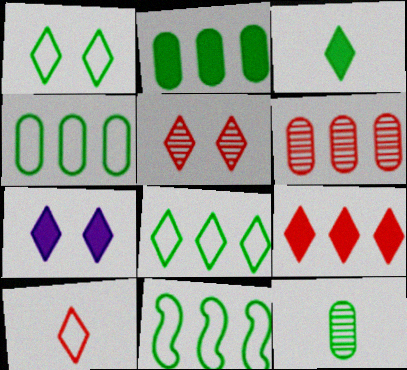[[1, 5, 7], 
[3, 7, 9], 
[4, 8, 11], 
[5, 9, 10]]